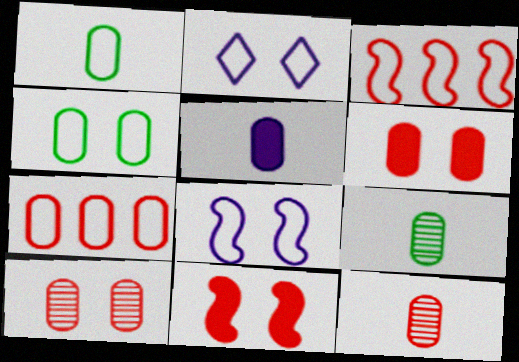[[1, 2, 3], 
[1, 5, 12], 
[6, 7, 12]]